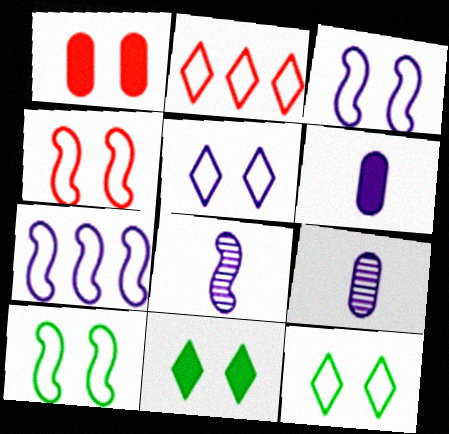[[3, 4, 10]]